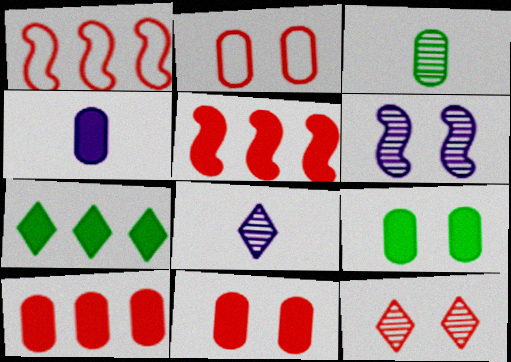[[1, 8, 9], 
[4, 9, 10]]